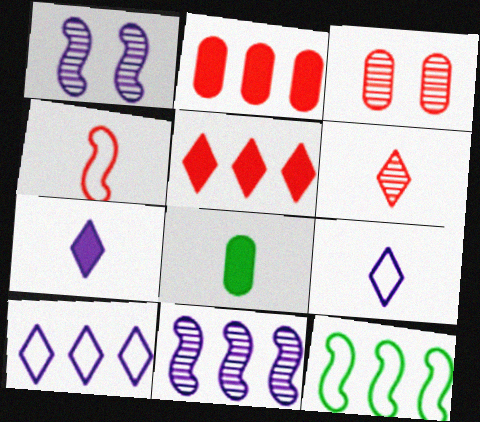[[3, 4, 5], 
[3, 7, 12]]